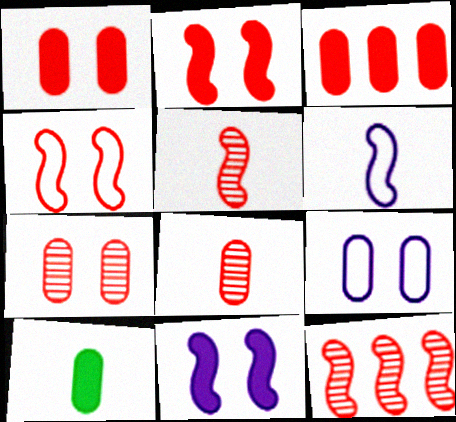[]